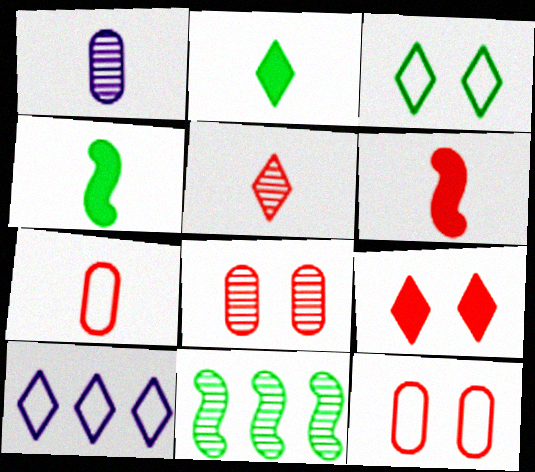[[4, 8, 10], 
[5, 6, 7]]